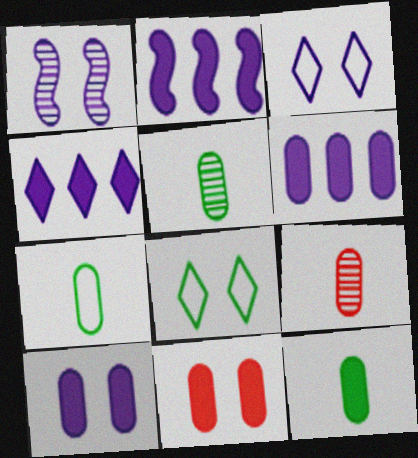[[1, 3, 10], 
[1, 8, 11], 
[2, 4, 6], 
[2, 8, 9], 
[5, 7, 12], 
[6, 11, 12]]